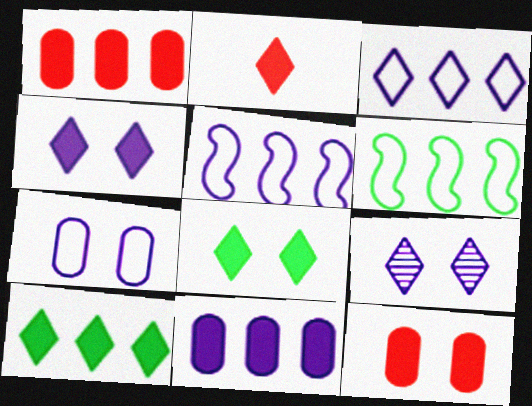[[2, 4, 10]]